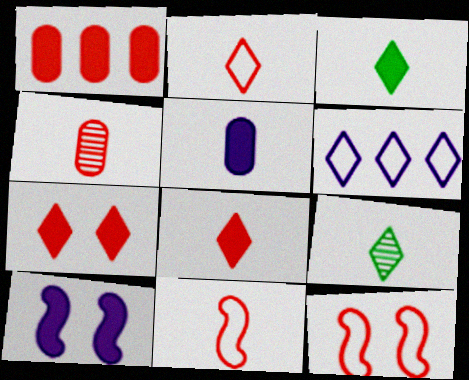[[1, 3, 10], 
[4, 8, 11], 
[5, 9, 11], 
[6, 7, 9]]